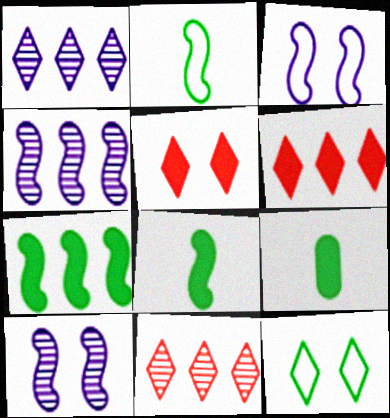[[3, 9, 11]]